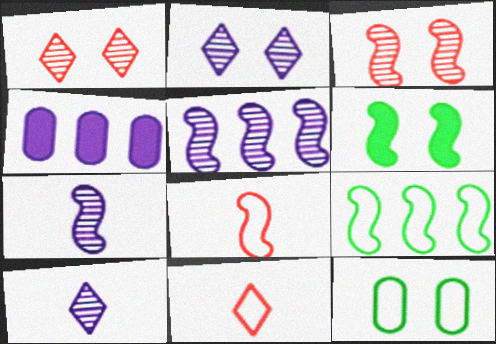[[5, 6, 8]]